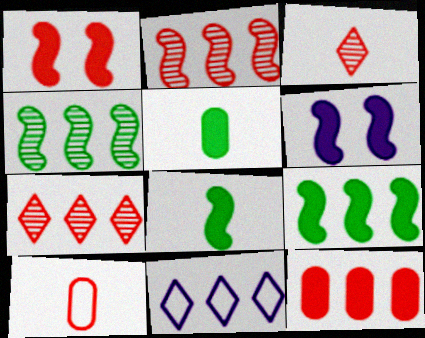[[1, 7, 10], 
[4, 11, 12]]